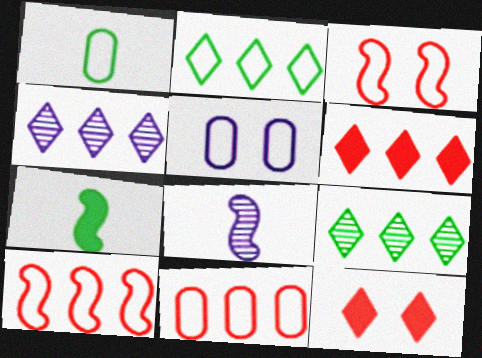[[1, 5, 11], 
[2, 4, 6]]